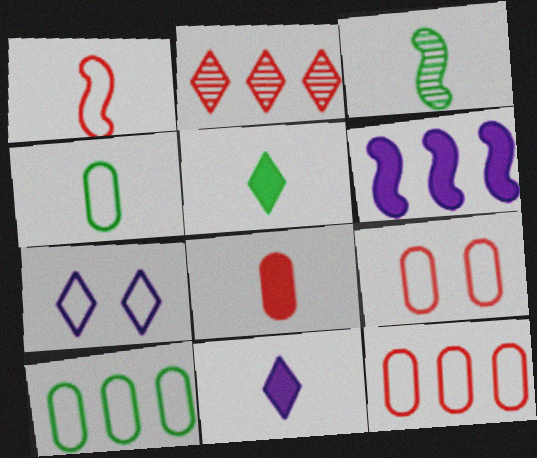[[1, 7, 10], 
[2, 5, 7], 
[2, 6, 10], 
[3, 4, 5]]